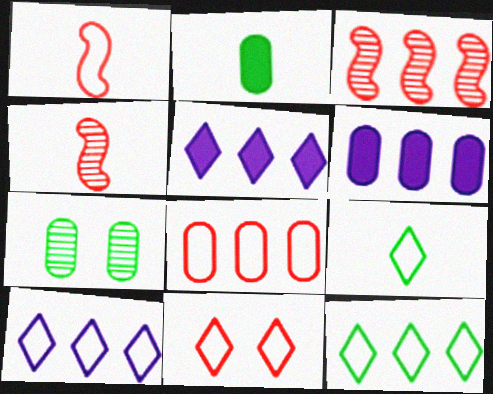[[1, 5, 7], 
[1, 8, 11], 
[3, 6, 12], 
[9, 10, 11]]